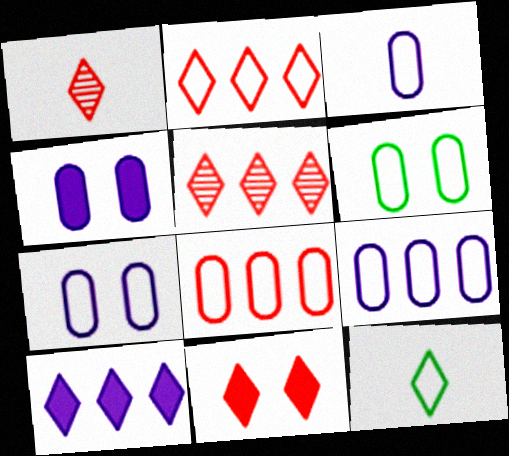[[1, 2, 11], 
[3, 6, 8], 
[3, 7, 9]]